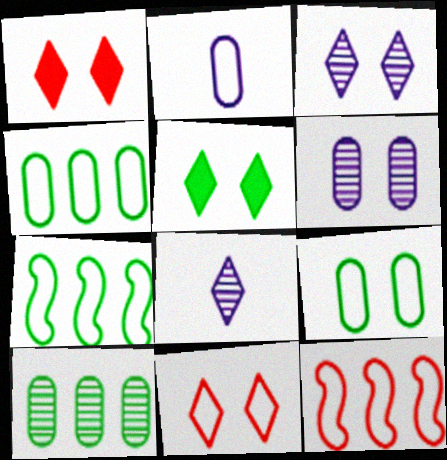[[2, 7, 11], 
[3, 5, 11]]